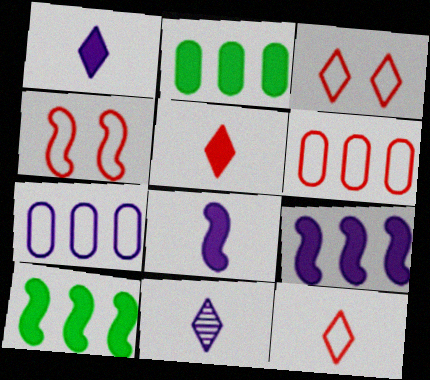[[2, 4, 11], 
[4, 6, 12]]